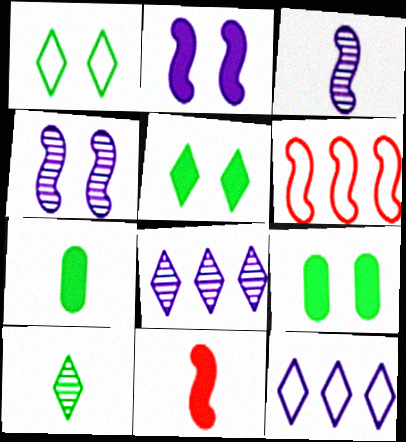[]